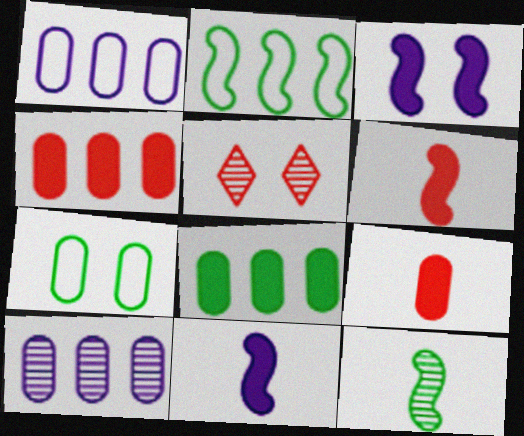[[3, 5, 7], 
[5, 10, 12], 
[7, 9, 10]]